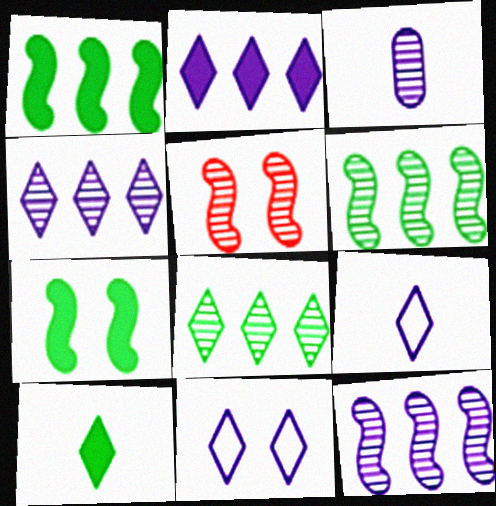[[3, 5, 8]]